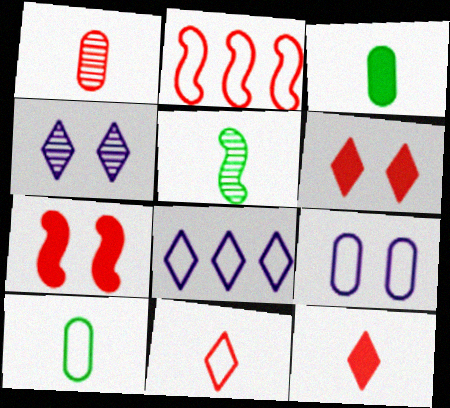[[1, 2, 6], 
[2, 3, 4]]